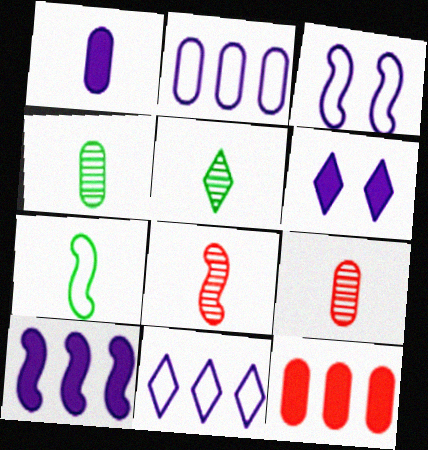[[1, 6, 10], 
[3, 5, 12]]